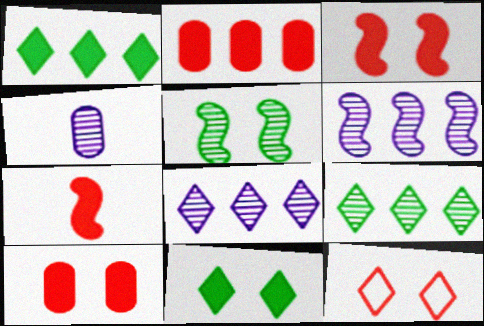[]